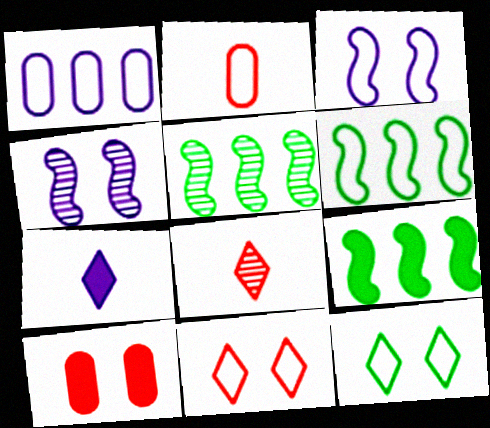[[1, 4, 7], 
[4, 10, 12], 
[5, 6, 9], 
[7, 9, 10]]